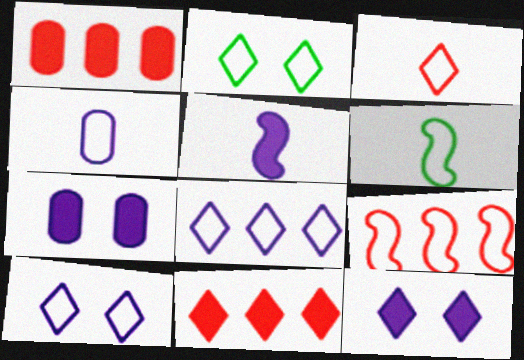[[2, 3, 8], 
[2, 4, 9], 
[3, 4, 6]]